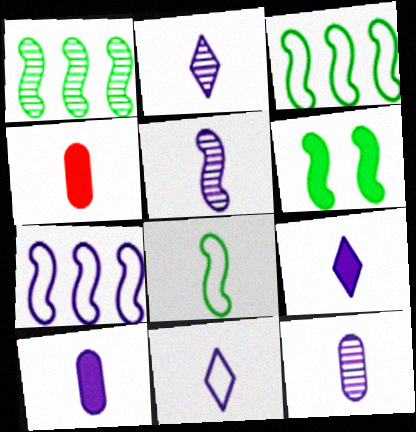[[1, 6, 8], 
[2, 4, 8], 
[2, 5, 12], 
[2, 9, 11], 
[5, 10, 11]]